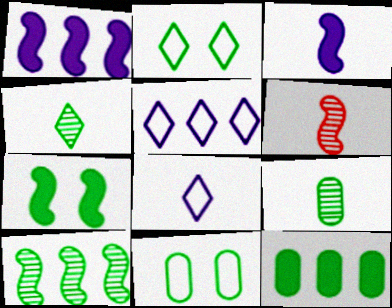[[9, 11, 12]]